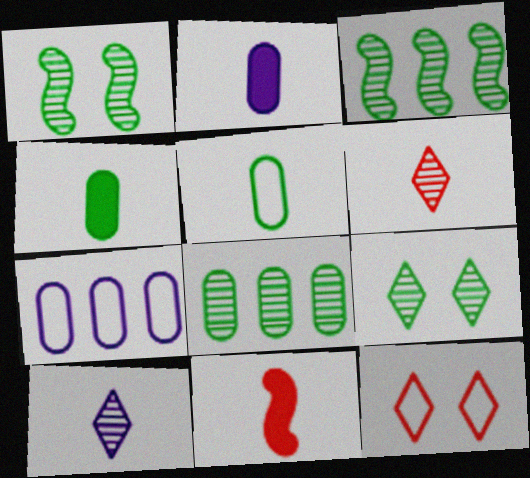[[2, 3, 12], 
[5, 10, 11], 
[7, 9, 11]]